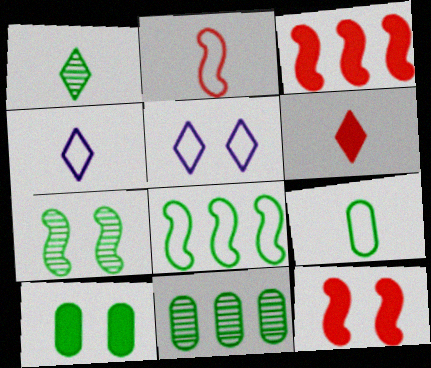[[1, 4, 6], 
[1, 7, 11], 
[1, 8, 10], 
[2, 4, 9], 
[4, 11, 12], 
[9, 10, 11]]